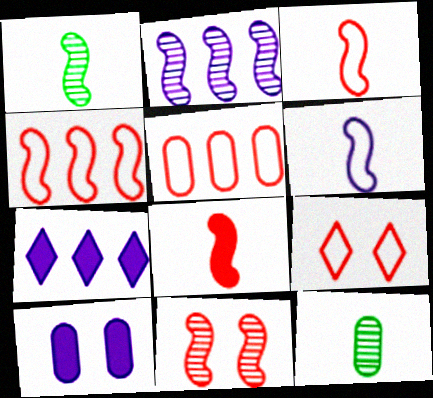[[1, 2, 11], 
[1, 6, 8], 
[3, 5, 9], 
[4, 8, 11], 
[5, 10, 12]]